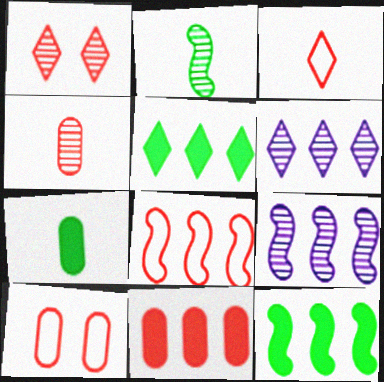[[3, 8, 10], 
[4, 10, 11], 
[8, 9, 12]]